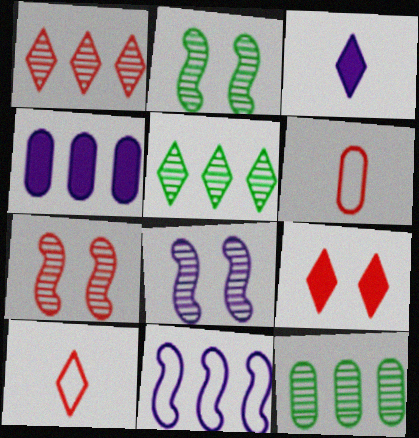[[1, 9, 10], 
[2, 4, 10], 
[2, 7, 8]]